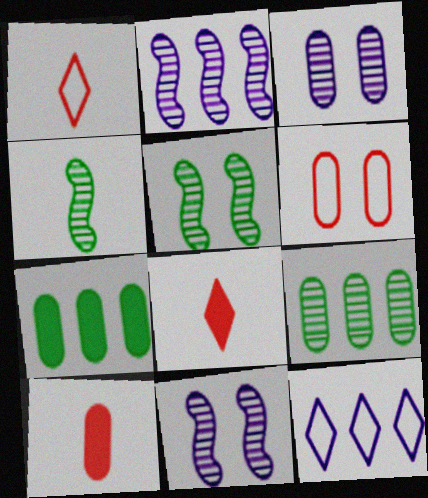[[1, 7, 11], 
[5, 10, 12]]